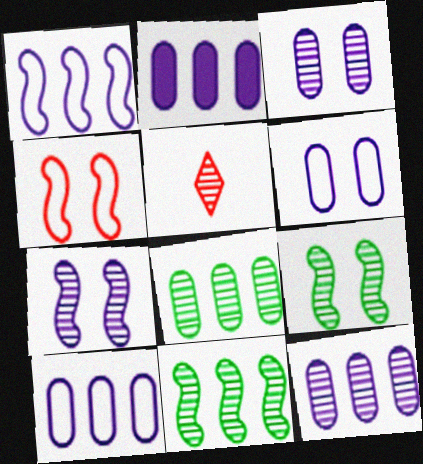[[2, 10, 12], 
[3, 5, 11], 
[5, 7, 8], 
[5, 9, 12]]